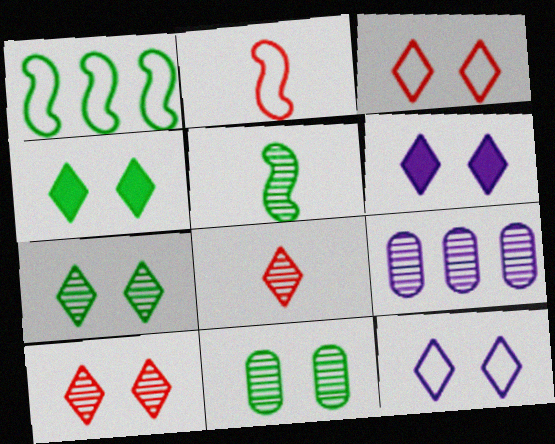[[2, 4, 9], 
[3, 6, 7], 
[4, 10, 12], 
[5, 9, 10]]